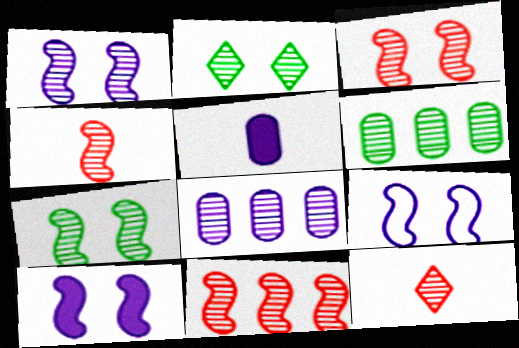[[1, 3, 7], 
[1, 6, 12], 
[1, 9, 10], 
[2, 4, 8], 
[3, 4, 11], 
[7, 8, 12]]